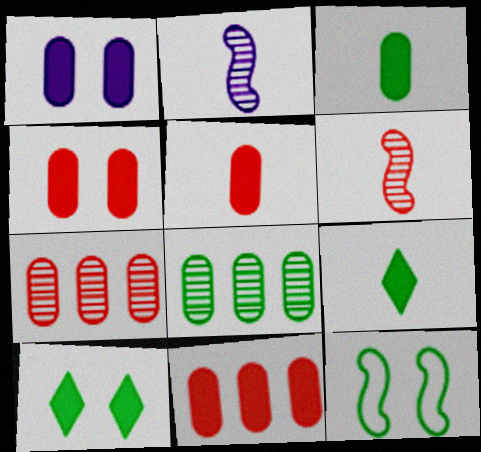[[1, 3, 11], 
[4, 5, 11], 
[8, 9, 12]]